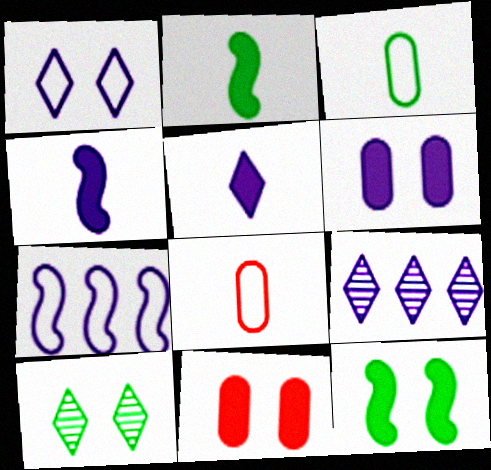[[1, 5, 9], 
[8, 9, 12]]